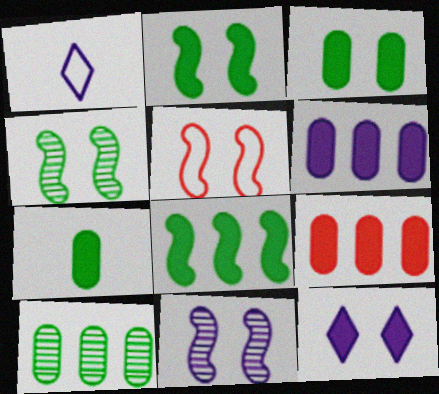[[1, 4, 9], 
[1, 6, 11], 
[2, 5, 11]]